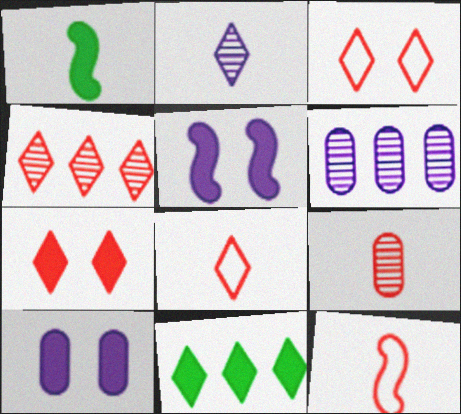[[1, 3, 6], 
[2, 3, 11], 
[4, 7, 8]]